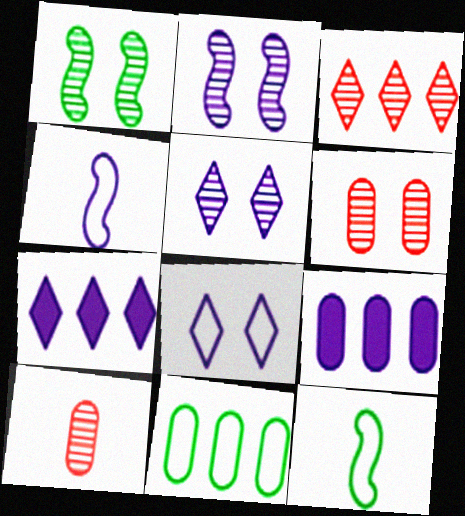[[1, 5, 6], 
[4, 5, 9], 
[6, 7, 12]]